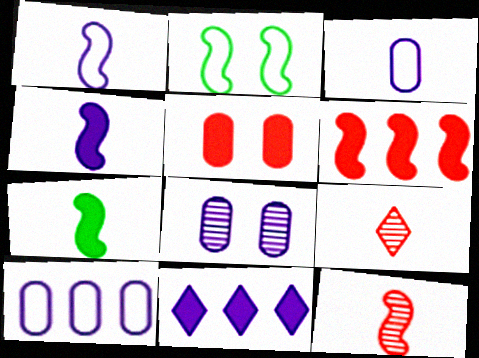[[1, 7, 12], 
[1, 8, 11], 
[3, 7, 9], 
[5, 7, 11]]